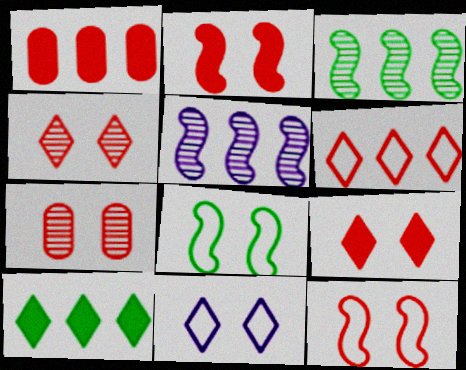[[7, 9, 12]]